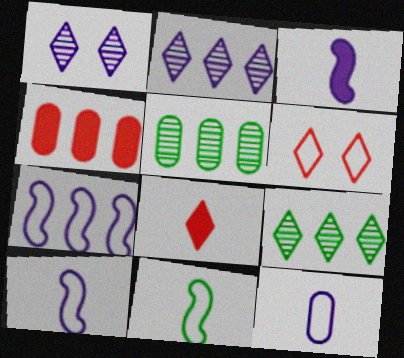[[1, 4, 11], 
[3, 5, 6], 
[4, 7, 9]]